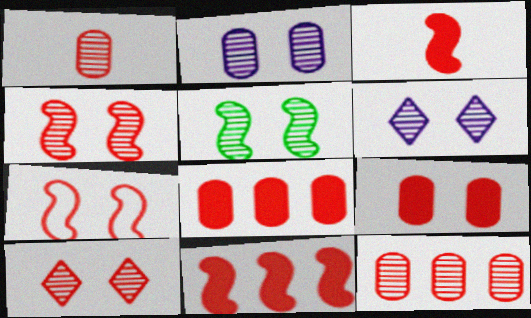[[2, 5, 10], 
[7, 9, 10]]